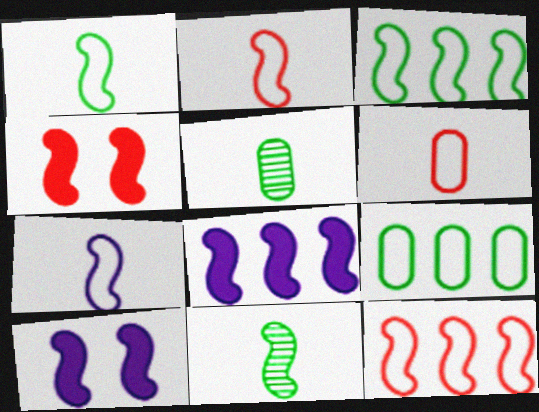[[1, 2, 7], 
[10, 11, 12]]